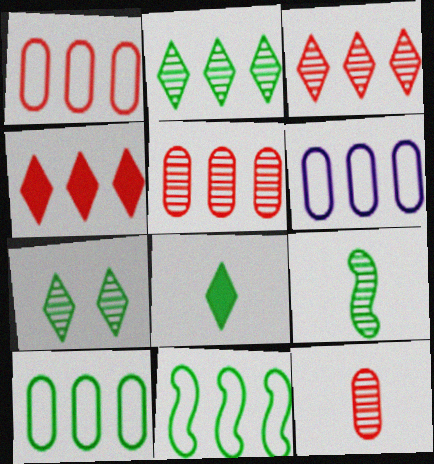[[1, 6, 10]]